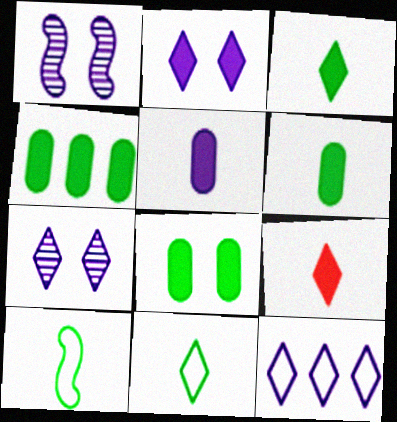[[1, 5, 12], 
[4, 6, 8]]